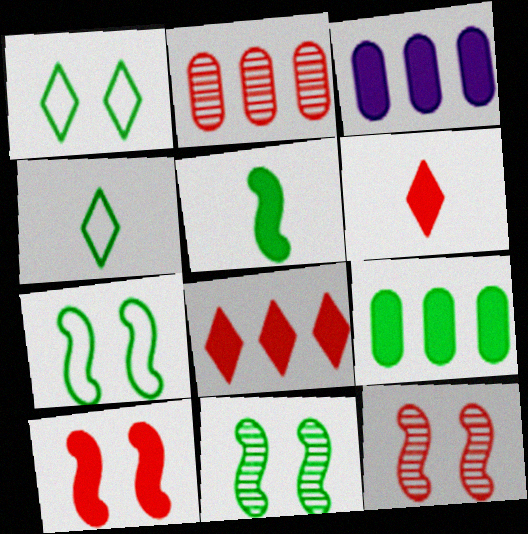[[3, 4, 12], 
[4, 9, 11]]